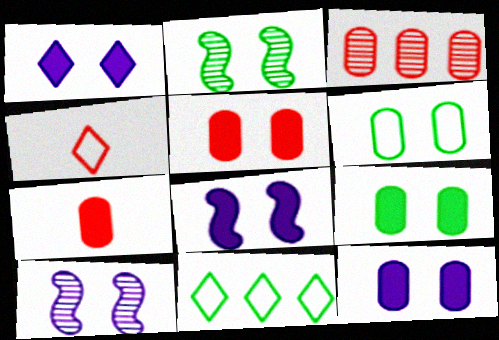[[1, 8, 12], 
[5, 9, 12], 
[7, 10, 11]]